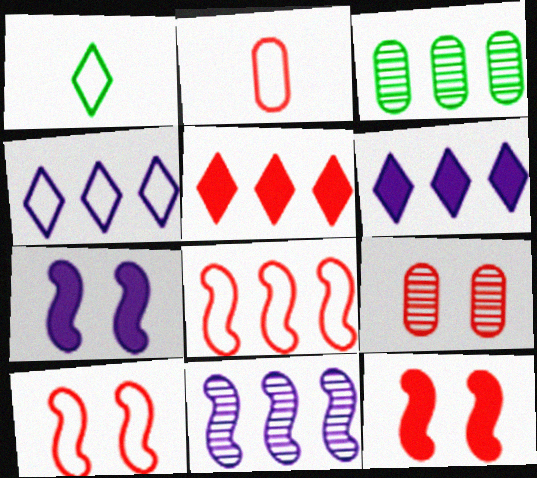[[3, 6, 8]]